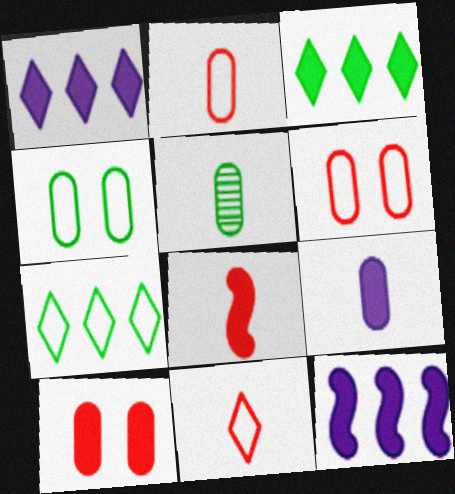[[2, 5, 9]]